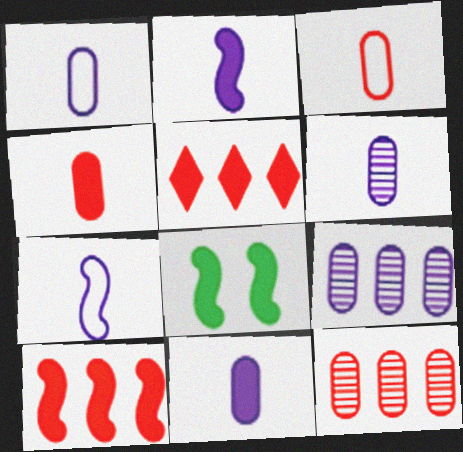[[1, 6, 11], 
[2, 8, 10], 
[5, 8, 11]]